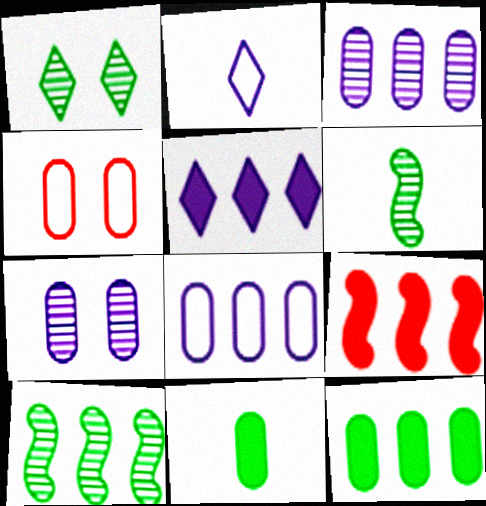[[3, 4, 11], 
[4, 5, 6], 
[5, 9, 12]]